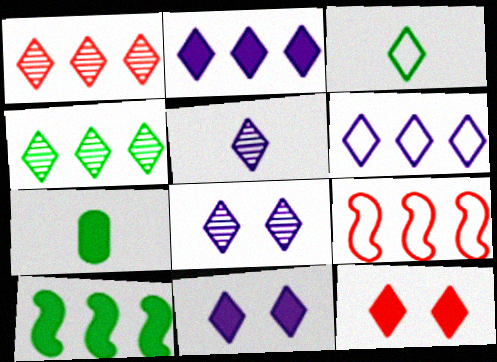[[1, 3, 11], 
[5, 6, 11], 
[7, 8, 9]]